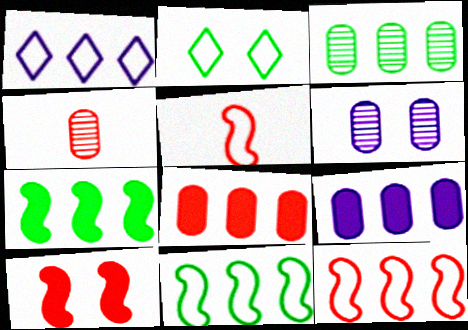[[2, 6, 10], 
[3, 4, 6]]